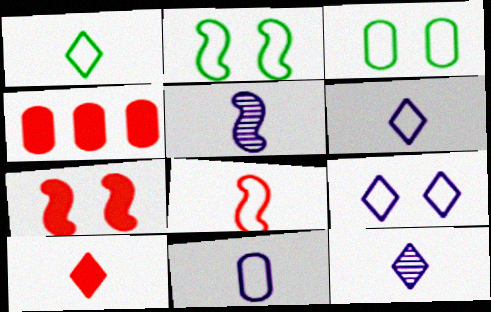[[1, 8, 11], 
[1, 10, 12], 
[2, 4, 12], 
[4, 7, 10]]